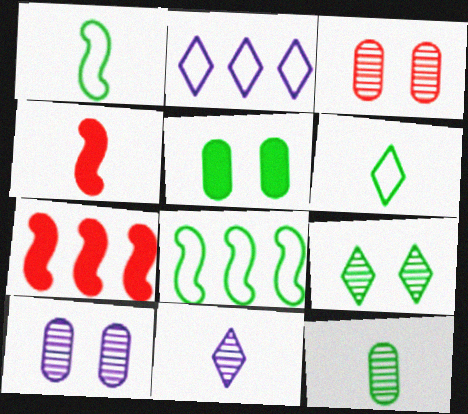[[6, 7, 10]]